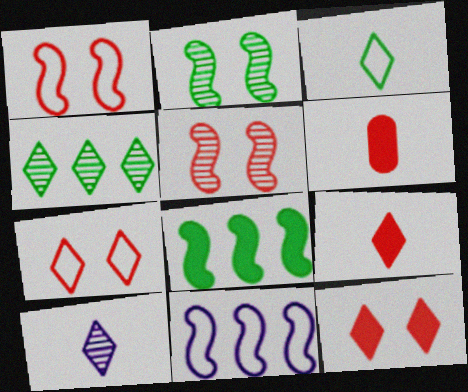[[3, 9, 10]]